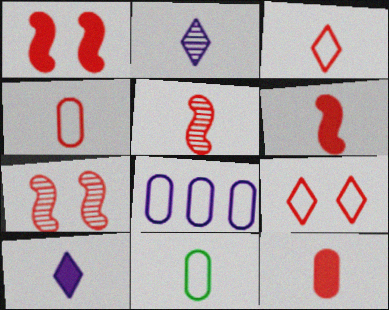[[2, 6, 11], 
[3, 5, 12], 
[5, 10, 11]]